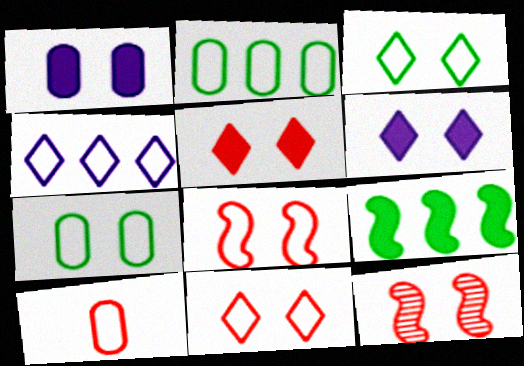[[1, 3, 12], 
[6, 7, 12]]